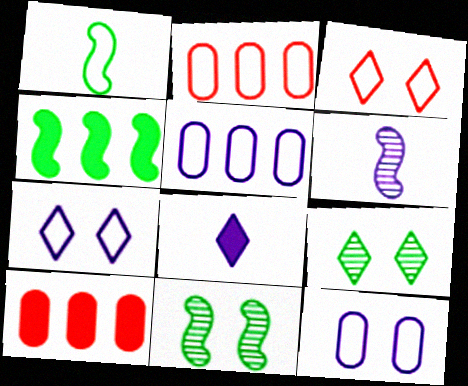[[1, 2, 7], 
[1, 3, 5], 
[1, 4, 11], 
[2, 8, 11]]